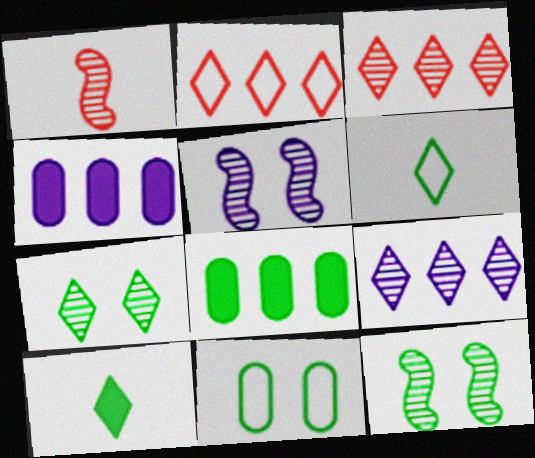[[6, 8, 12]]